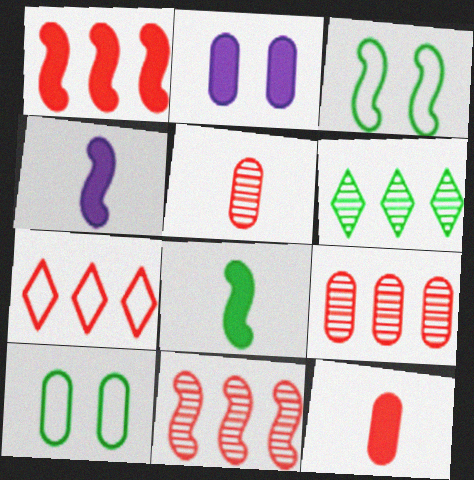[[1, 7, 9], 
[3, 4, 11], 
[6, 8, 10]]